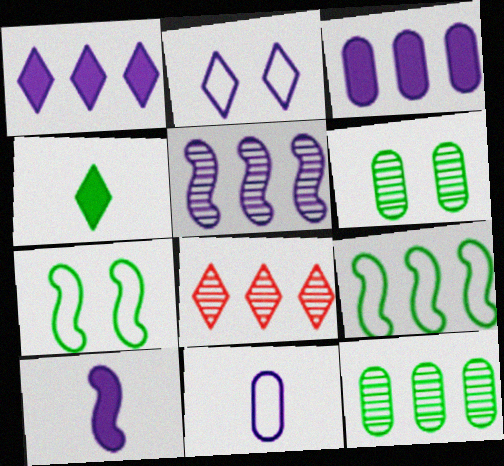[[2, 4, 8], 
[3, 8, 9], 
[4, 6, 9], 
[4, 7, 12], 
[5, 8, 12]]